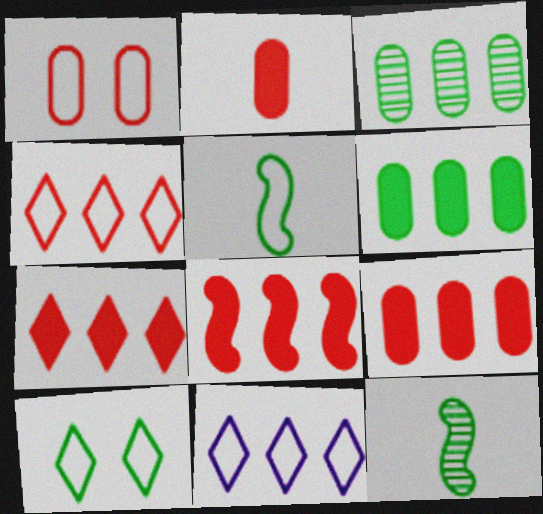[[1, 5, 11], 
[3, 8, 11], 
[6, 10, 12], 
[7, 8, 9]]